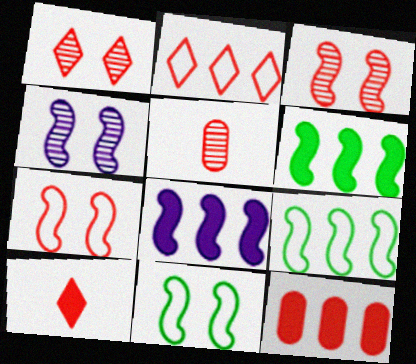[[1, 2, 10]]